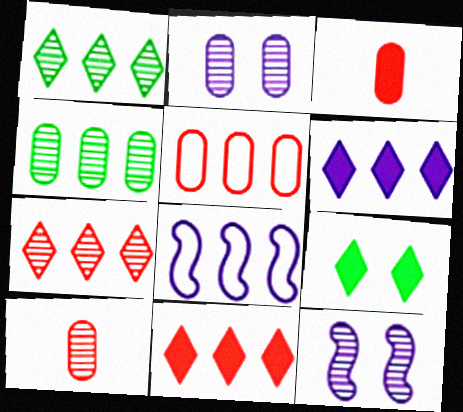[[1, 10, 12], 
[2, 4, 10], 
[4, 8, 11], 
[8, 9, 10]]